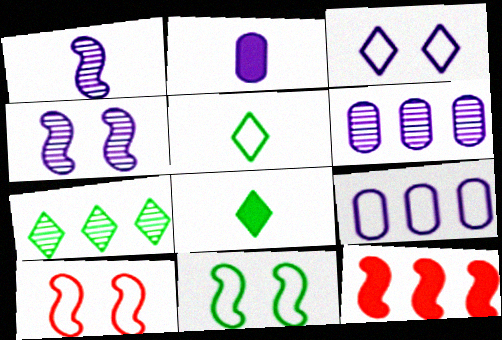[[1, 11, 12], 
[2, 7, 10], 
[5, 9, 10], 
[6, 8, 10], 
[7, 9, 12]]